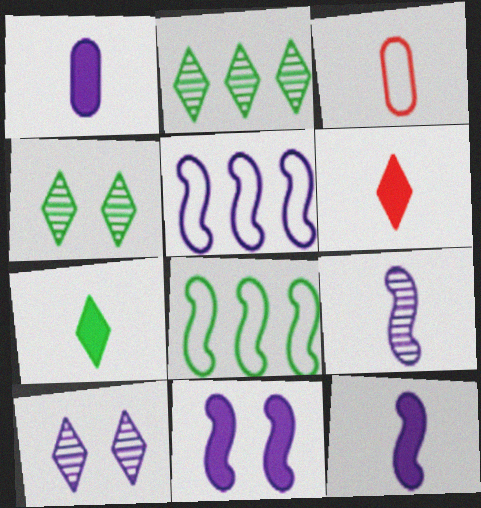[[1, 5, 10], 
[2, 3, 11], 
[3, 7, 9], 
[5, 9, 11]]